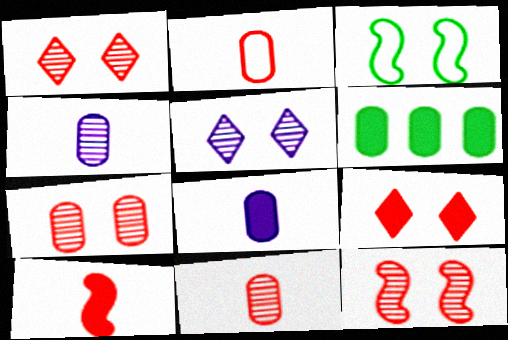[[1, 7, 12]]